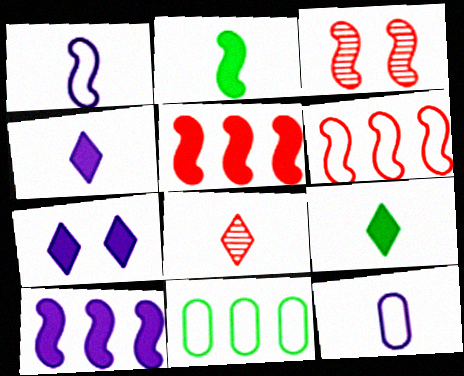[[2, 8, 12], 
[3, 4, 11]]